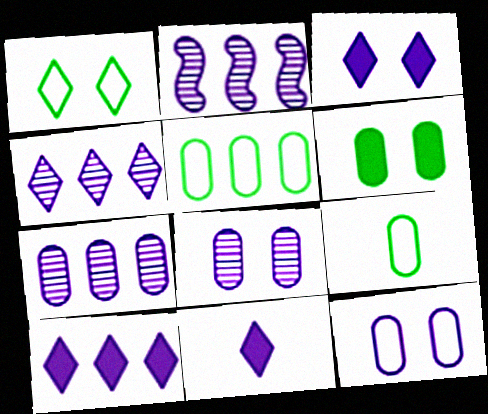[[2, 4, 7], 
[2, 11, 12], 
[3, 10, 11]]